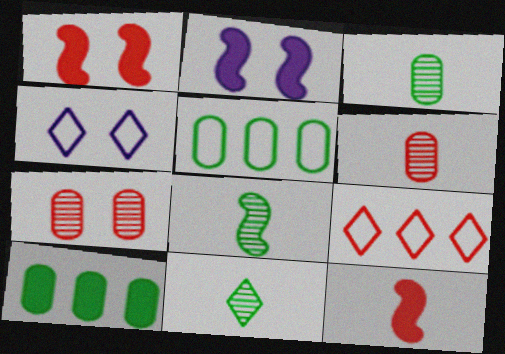[[1, 6, 9], 
[2, 3, 9], 
[3, 8, 11], 
[7, 9, 12]]